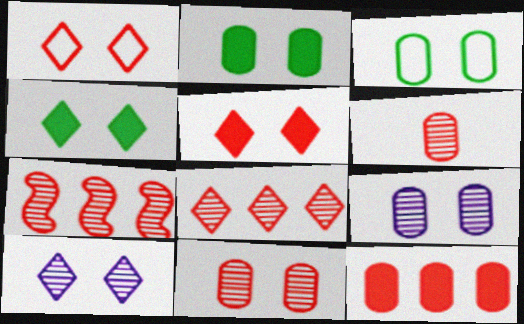[[1, 4, 10]]